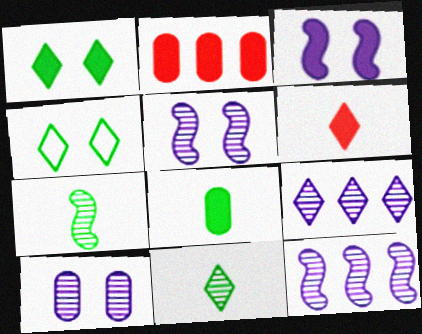[[4, 6, 9]]